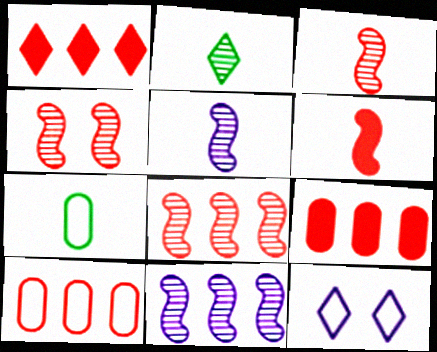[[1, 2, 12], 
[1, 8, 10], 
[3, 4, 8]]